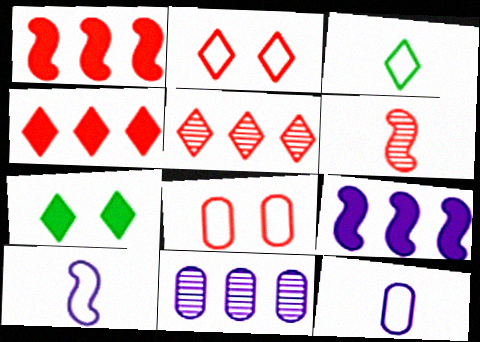[[4, 6, 8]]